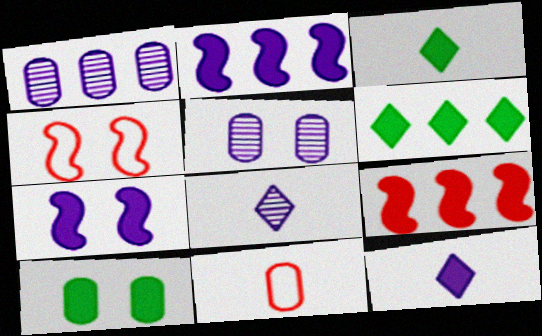[[1, 3, 4], 
[1, 10, 11], 
[9, 10, 12]]